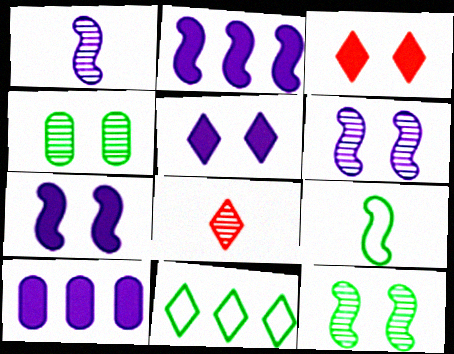[[5, 8, 11]]